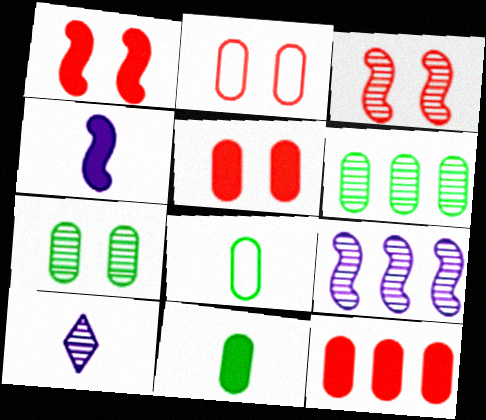[[3, 6, 10]]